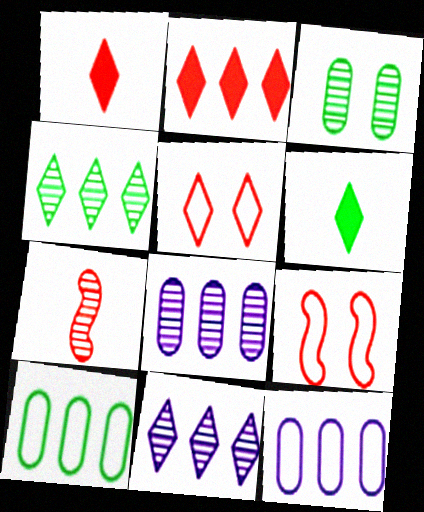[[3, 7, 11], 
[5, 6, 11], 
[6, 8, 9]]